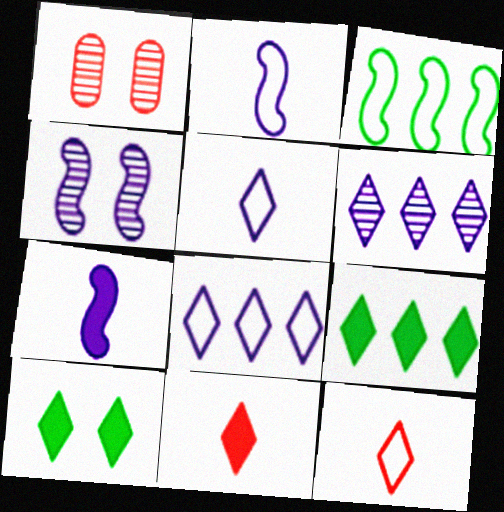[[1, 2, 9], 
[6, 10, 12]]